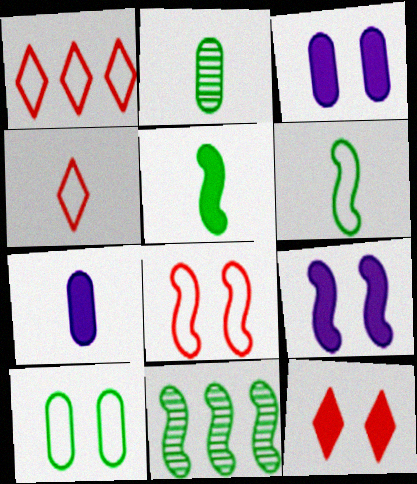[[1, 2, 9], 
[3, 4, 11]]